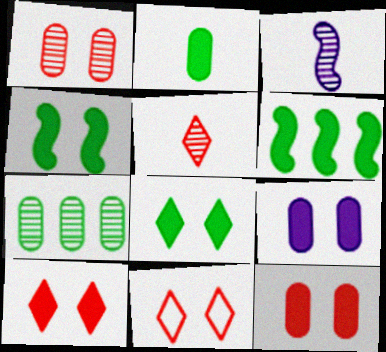[[2, 6, 8], 
[4, 9, 10]]